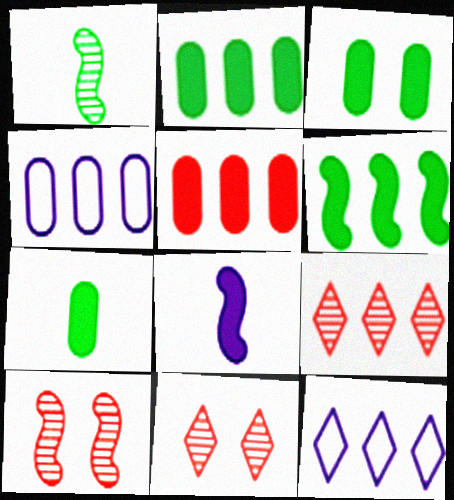[[2, 3, 7], 
[4, 6, 9], 
[7, 10, 12]]